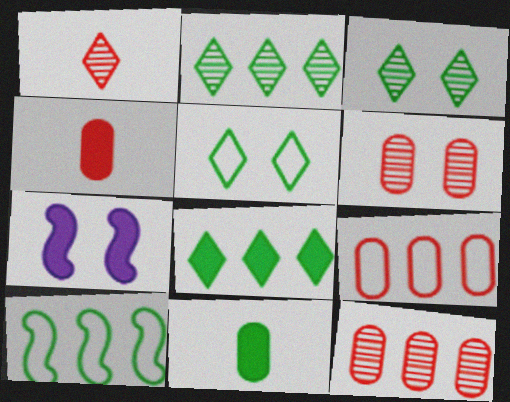[[3, 10, 11], 
[4, 6, 9], 
[4, 7, 8], 
[5, 6, 7]]